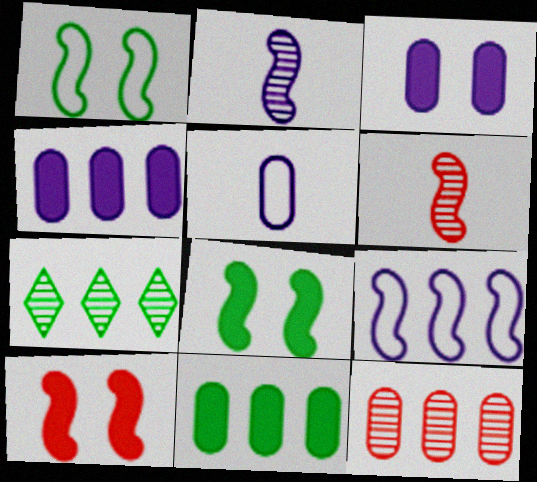[[5, 7, 10], 
[6, 8, 9]]